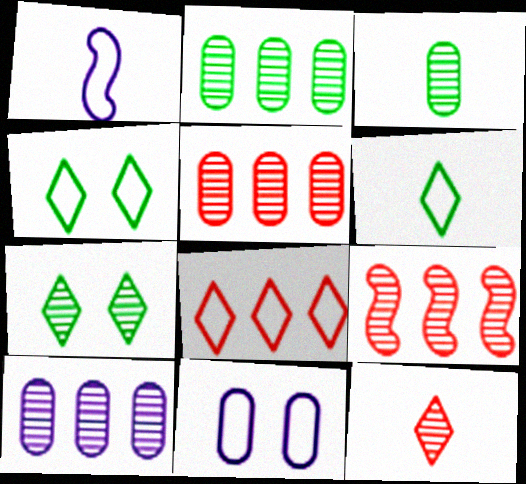[[2, 5, 10]]